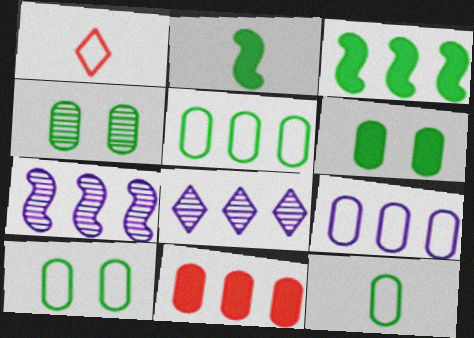[[1, 6, 7], 
[4, 6, 10], 
[5, 10, 12]]